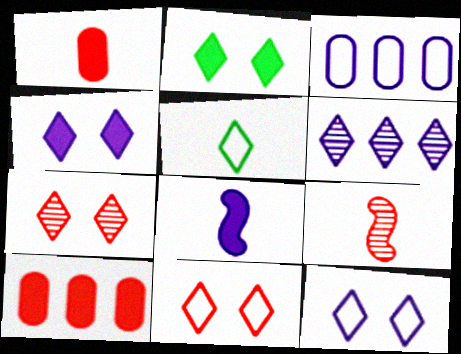[[2, 3, 9], 
[2, 7, 12], 
[2, 8, 10], 
[9, 10, 11]]